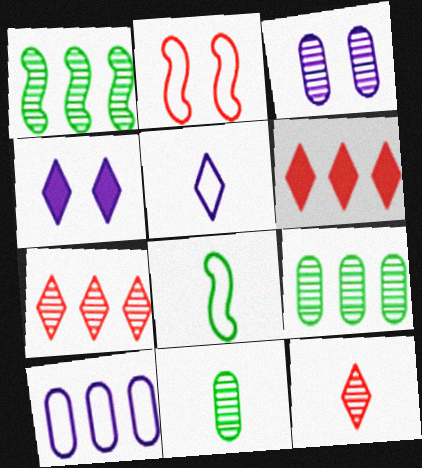[[1, 3, 12], 
[1, 6, 10], 
[3, 6, 8]]